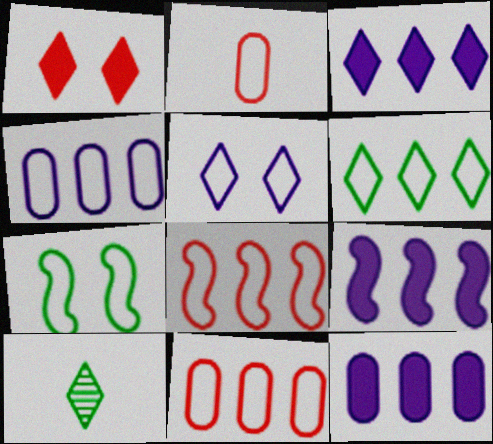[[3, 9, 12], 
[4, 6, 8]]